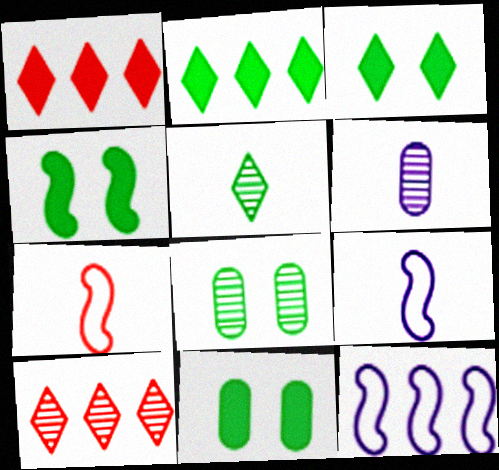[[1, 8, 9], 
[3, 4, 11], 
[9, 10, 11]]